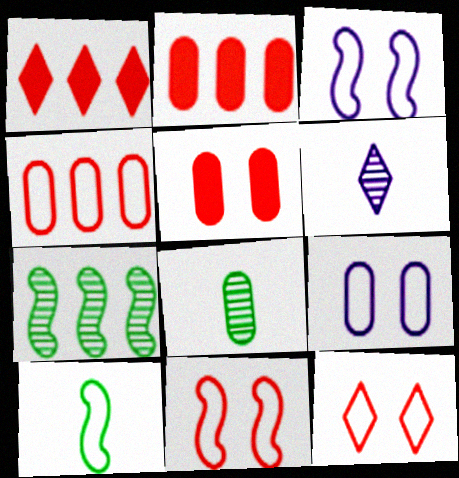[[1, 3, 8], 
[2, 8, 9]]